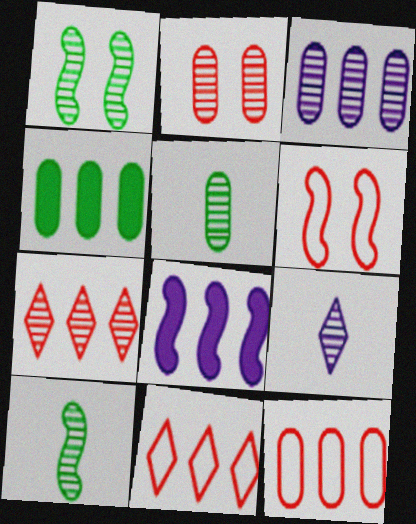[[2, 3, 5], 
[3, 4, 12], 
[4, 6, 9], 
[6, 8, 10]]